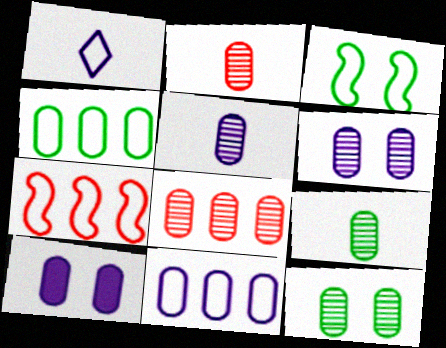[[2, 4, 10], 
[2, 5, 9], 
[5, 8, 12], 
[5, 10, 11], 
[6, 8, 9]]